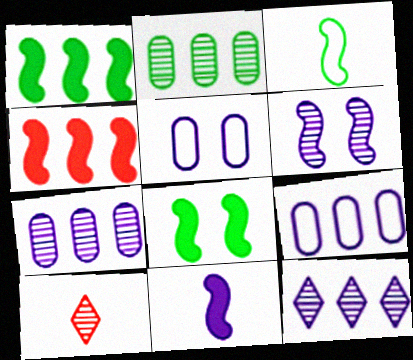[[1, 5, 10], 
[2, 6, 10], 
[3, 4, 6], 
[4, 8, 11], 
[5, 11, 12], 
[8, 9, 10]]